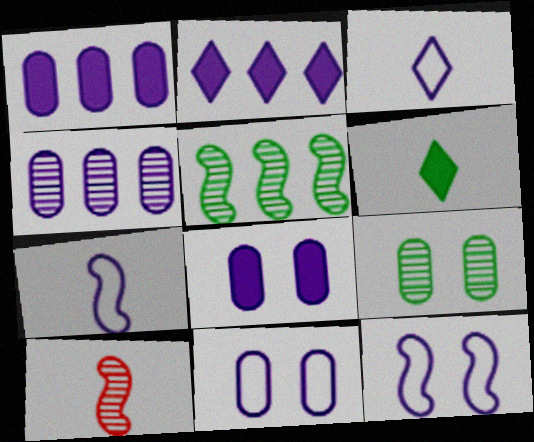[]